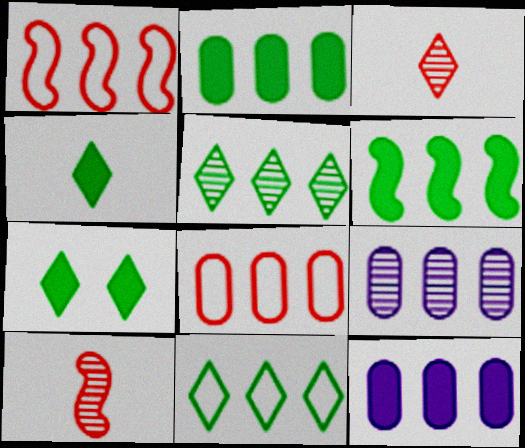[[1, 5, 12], 
[2, 8, 9]]